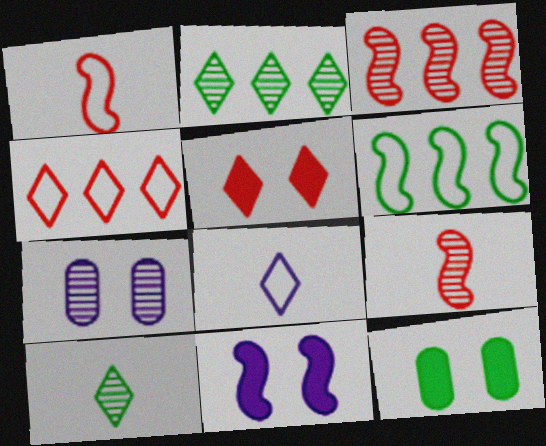[[2, 5, 8], 
[2, 7, 9], 
[3, 7, 10], 
[3, 8, 12], 
[5, 11, 12], 
[6, 9, 11], 
[6, 10, 12]]